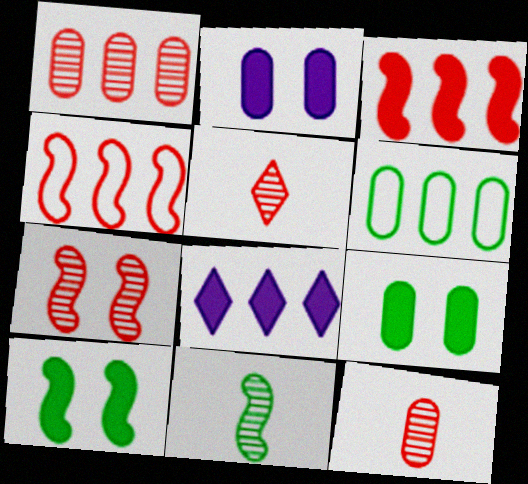[[1, 5, 7], 
[2, 6, 12]]